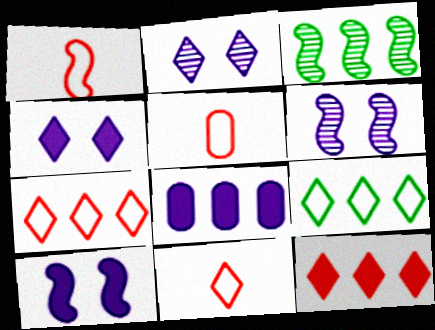[[1, 3, 10], 
[1, 5, 11], 
[3, 4, 5], 
[3, 7, 8]]